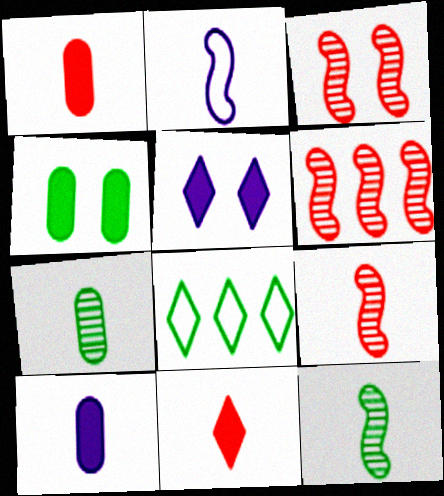[[2, 7, 11], 
[3, 6, 9], 
[3, 8, 10], 
[4, 8, 12]]